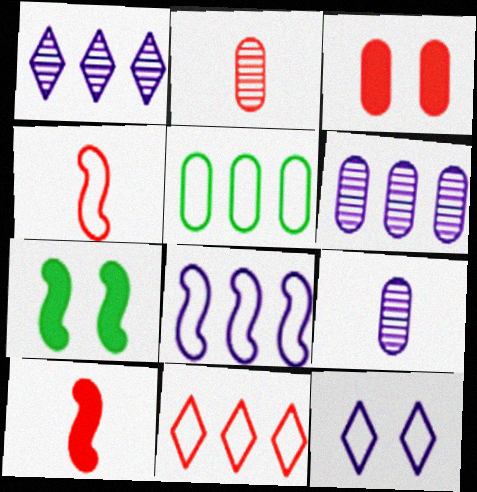[[3, 5, 9], 
[4, 5, 12], 
[5, 8, 11], 
[7, 9, 11]]